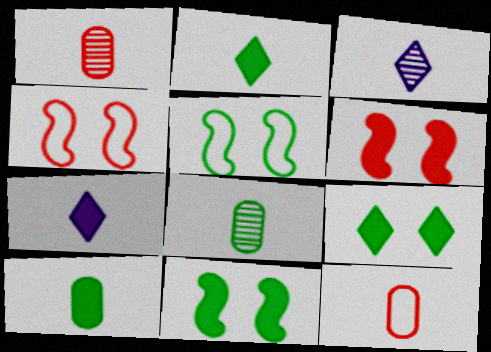[]